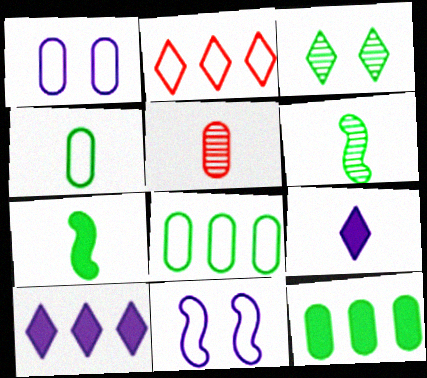[[1, 5, 12], 
[2, 3, 9], 
[2, 4, 11], 
[3, 7, 8]]